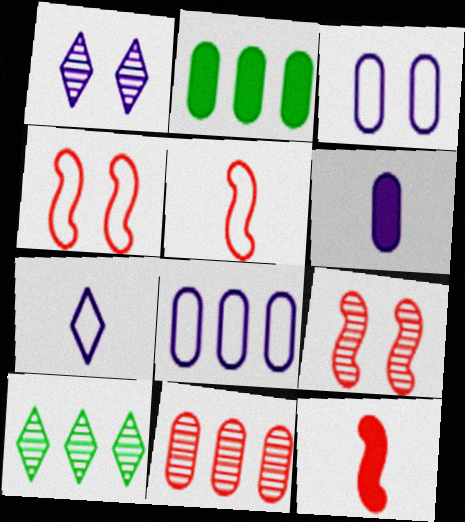[[1, 2, 5], 
[2, 7, 9], 
[2, 8, 11], 
[3, 10, 12], 
[4, 6, 10]]